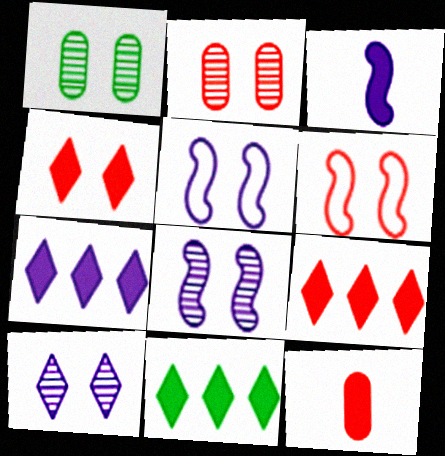[[1, 4, 5], 
[2, 4, 6], 
[7, 9, 11]]